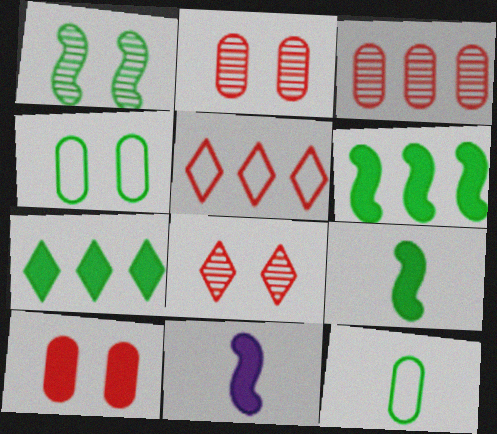[[1, 7, 12], 
[7, 10, 11]]